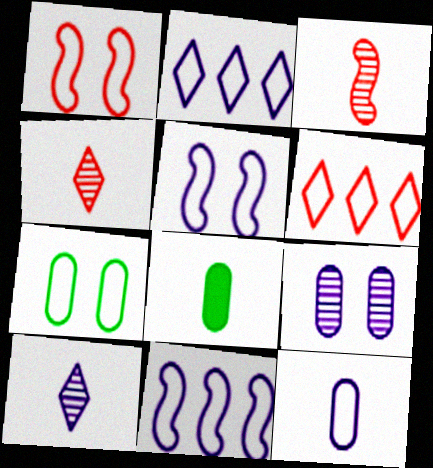[[2, 5, 12]]